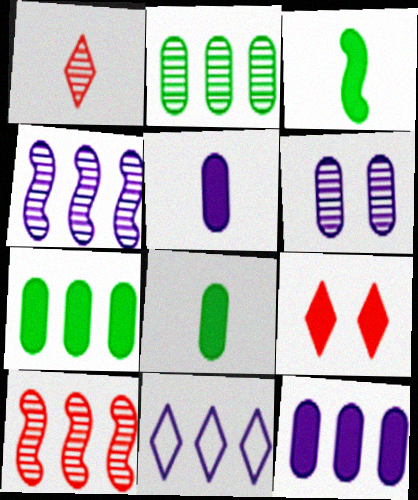[[3, 9, 12], 
[4, 11, 12], 
[7, 10, 11]]